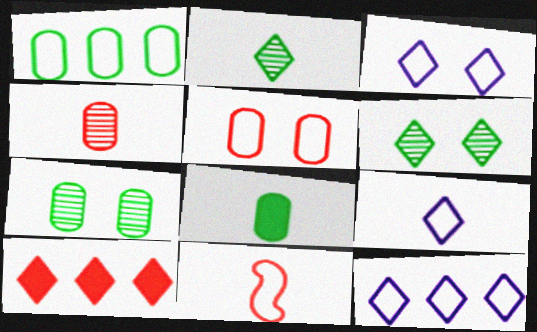[[1, 3, 11], 
[1, 7, 8], 
[2, 3, 10], 
[3, 9, 12], 
[6, 9, 10]]